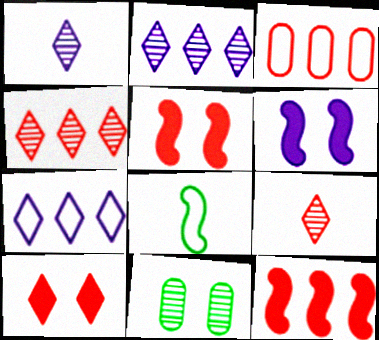[[3, 4, 12], 
[3, 5, 9]]